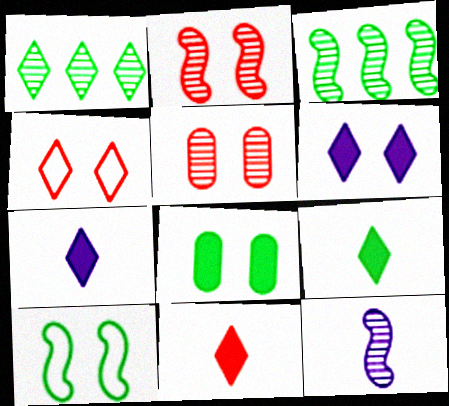[[1, 4, 7], 
[1, 5, 12], 
[2, 3, 12], 
[5, 6, 10], 
[7, 9, 11]]